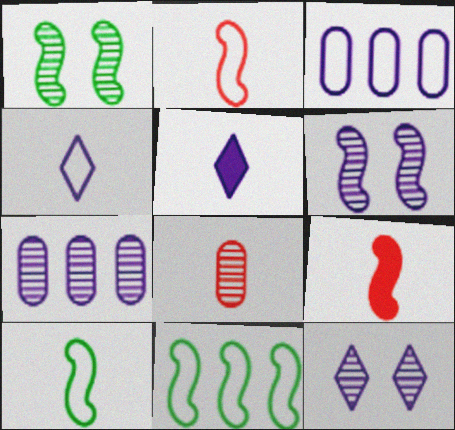[[3, 5, 6], 
[5, 8, 10], 
[6, 9, 11]]